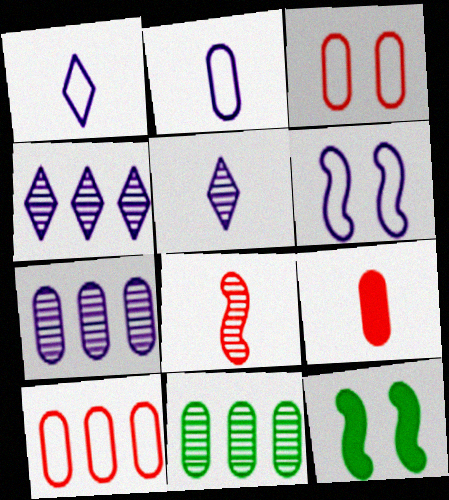[[5, 10, 12]]